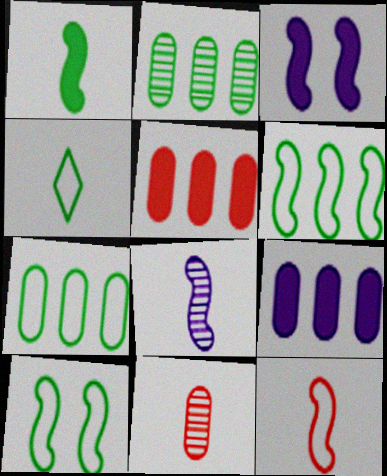[[1, 8, 12], 
[4, 7, 10]]